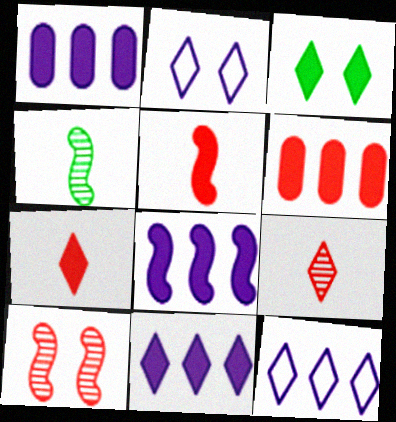[[1, 3, 5], 
[1, 8, 11], 
[2, 4, 6], 
[3, 7, 11], 
[3, 9, 12]]